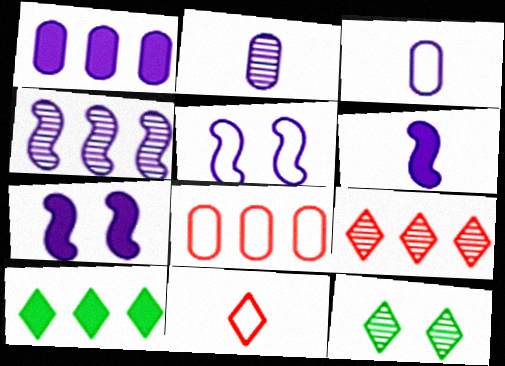[[4, 5, 6], 
[4, 8, 10], 
[6, 8, 12]]